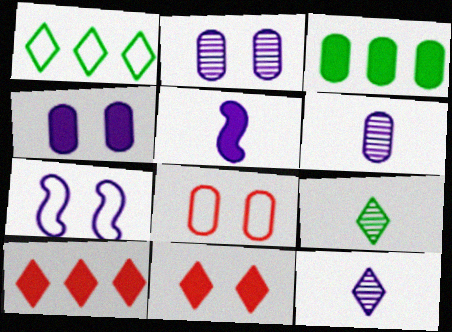[[1, 11, 12], 
[3, 5, 11], 
[3, 6, 8]]